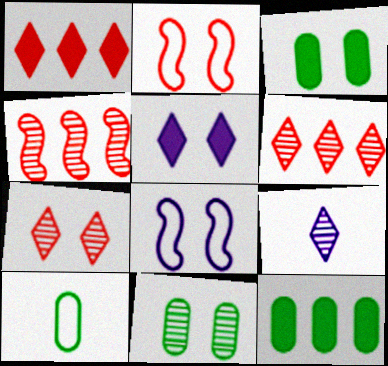[[2, 5, 11], 
[2, 9, 12], 
[3, 7, 8], 
[4, 5, 10], 
[4, 9, 11], 
[10, 11, 12]]